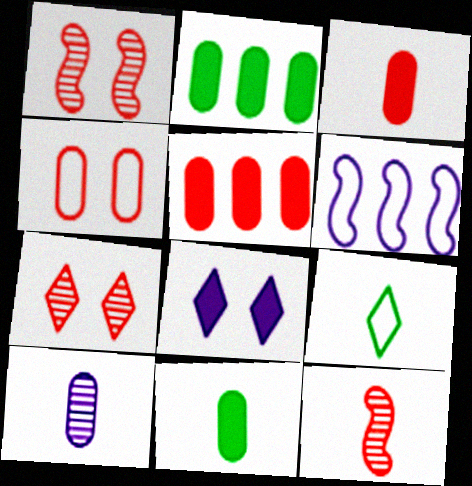[[2, 4, 10], 
[4, 6, 9], 
[6, 7, 11], 
[6, 8, 10]]